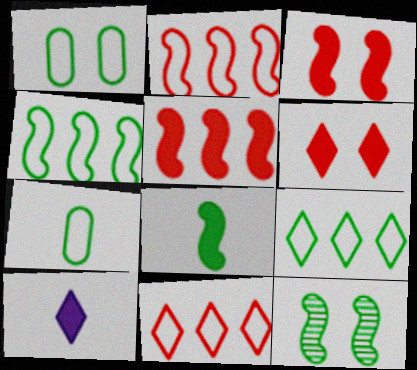[[4, 8, 12]]